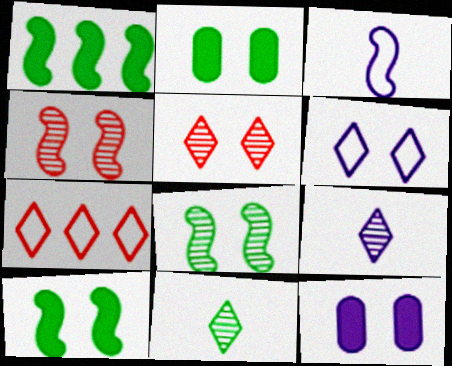[[1, 3, 4], 
[2, 4, 6]]